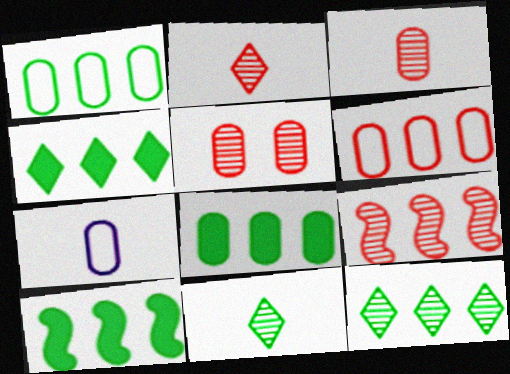[[1, 10, 12], 
[2, 5, 9], 
[4, 8, 10], 
[5, 7, 8]]